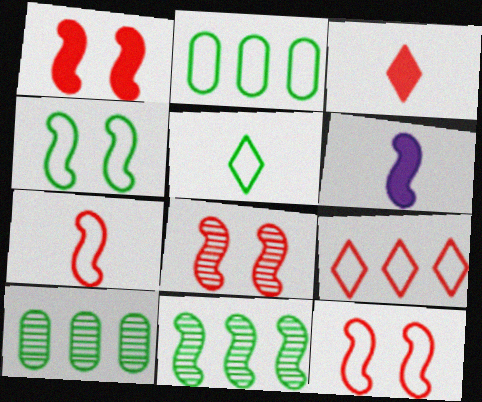[[1, 8, 12], 
[2, 4, 5], 
[6, 11, 12]]